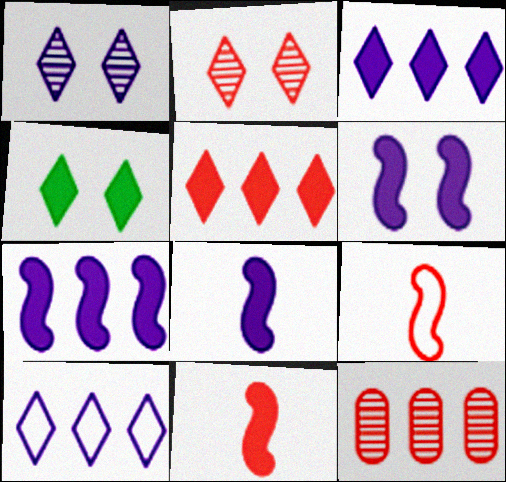[[6, 7, 8]]